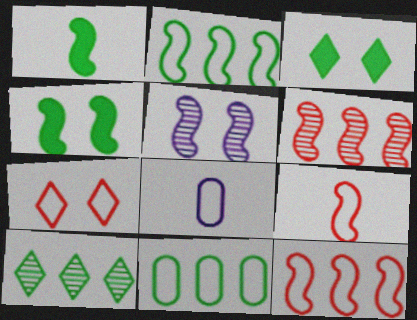[[1, 5, 12], 
[2, 7, 8], 
[3, 6, 8]]